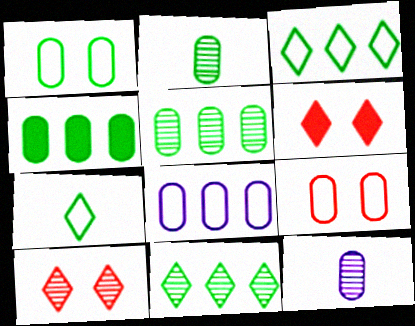[[1, 2, 4], 
[4, 9, 12]]